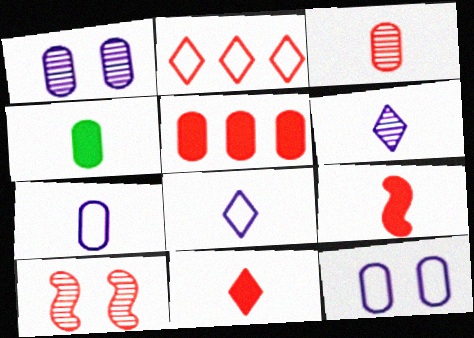[[3, 4, 7]]